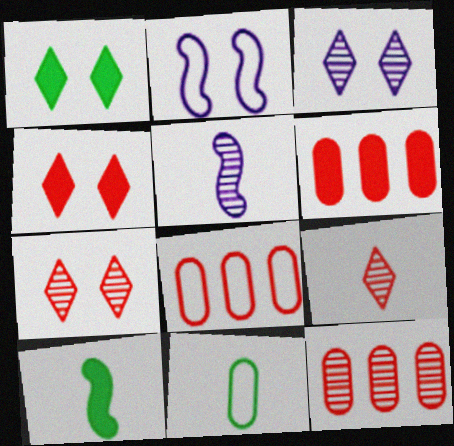[[1, 5, 8], 
[3, 8, 10], 
[6, 8, 12]]